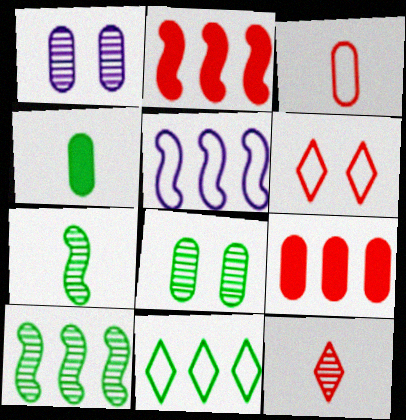[[1, 10, 12], 
[2, 5, 10]]